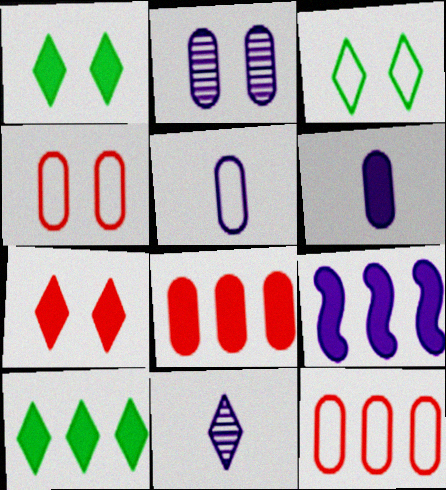[[8, 9, 10]]